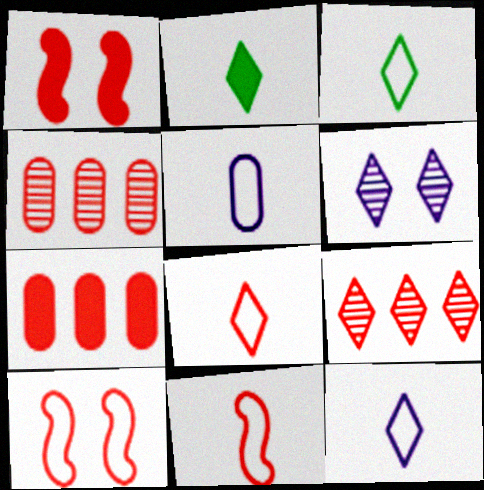[[1, 4, 8], 
[3, 5, 11], 
[3, 8, 12]]